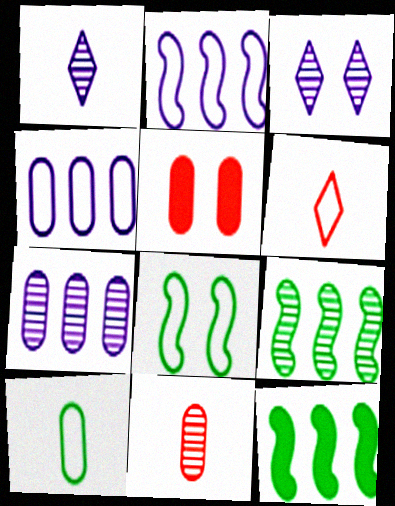[[3, 5, 8], 
[3, 9, 11], 
[4, 6, 8], 
[5, 7, 10]]